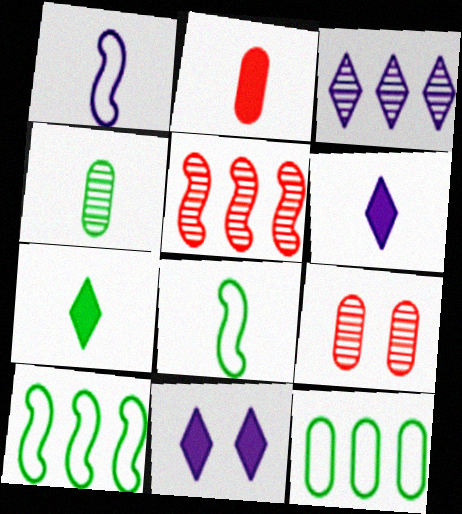[[4, 7, 8], 
[6, 9, 10]]